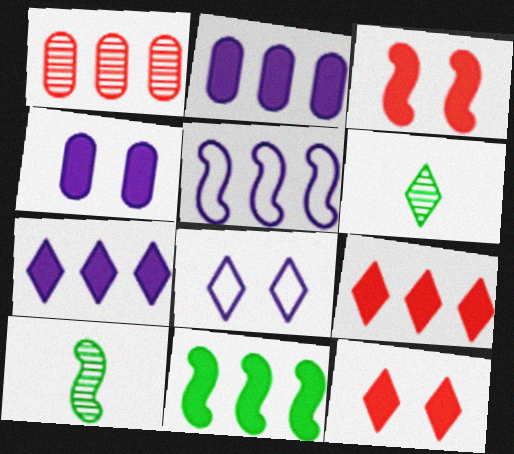[[2, 9, 11], 
[3, 5, 10], 
[6, 8, 9]]